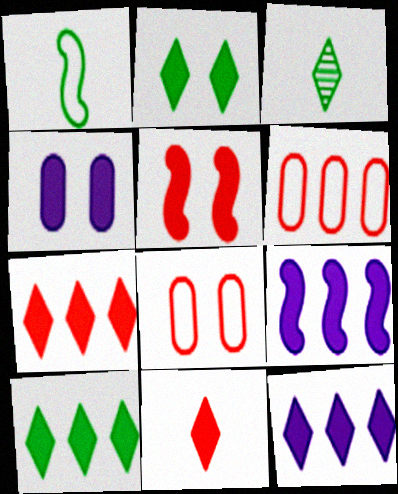[[2, 4, 5], 
[2, 11, 12], 
[3, 8, 9], 
[7, 10, 12]]